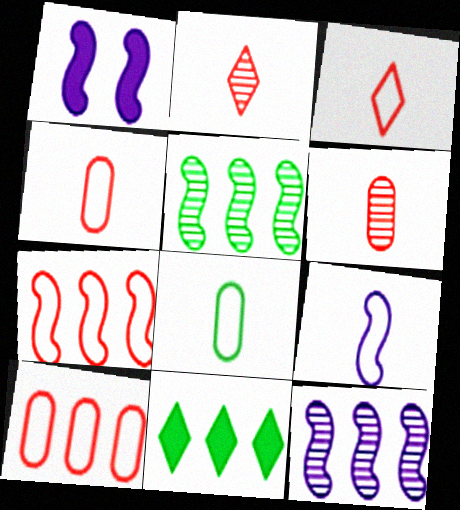[[1, 9, 12], 
[3, 8, 9], 
[10, 11, 12]]